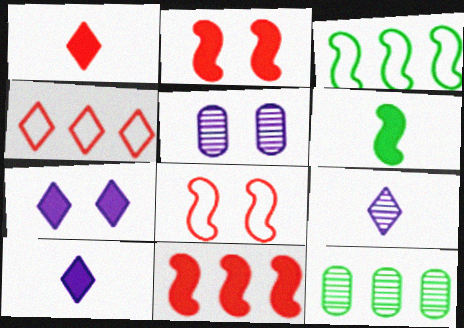[[1, 3, 5], 
[4, 5, 6], 
[8, 10, 12]]